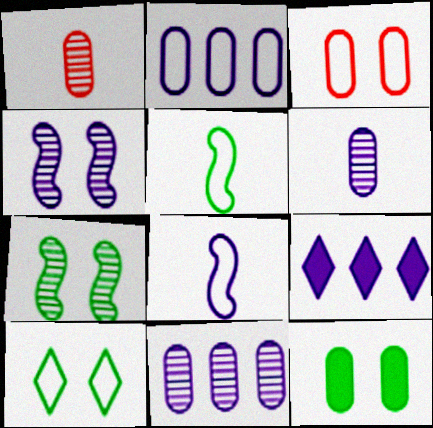[[1, 2, 12], 
[7, 10, 12]]